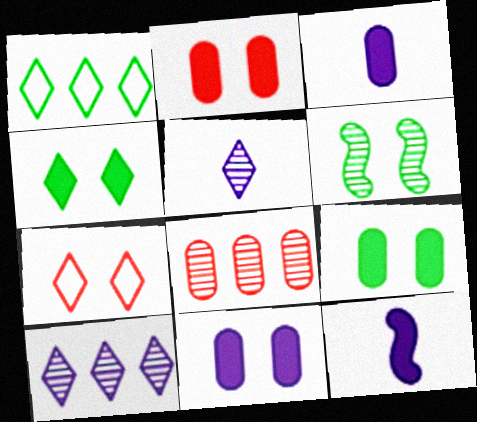[[2, 9, 11], 
[5, 6, 8], 
[6, 7, 11]]